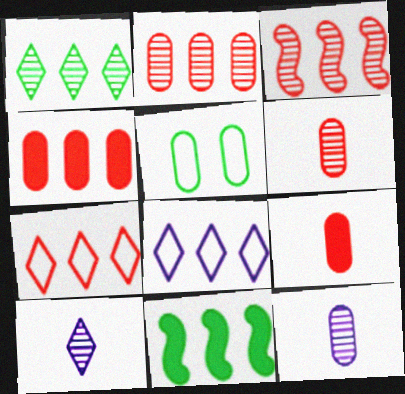[[2, 8, 11], 
[3, 4, 7], 
[4, 5, 12]]